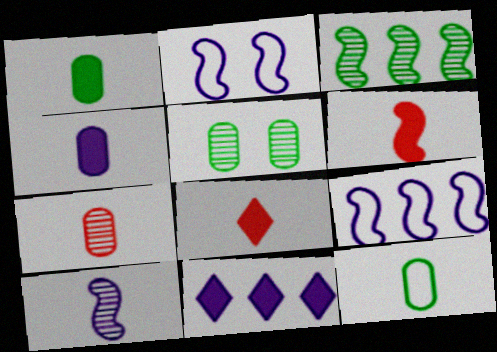[[2, 3, 6], 
[4, 7, 12], 
[5, 8, 9], 
[8, 10, 12]]